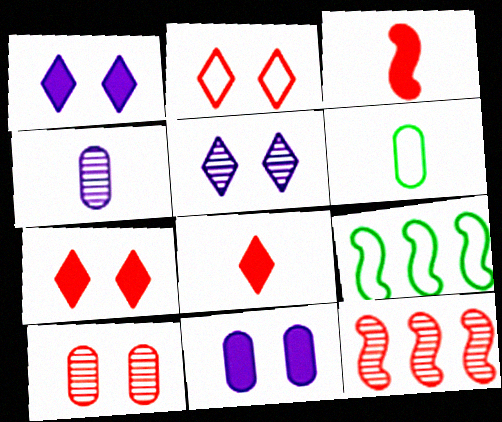[[1, 6, 12], 
[4, 7, 9]]